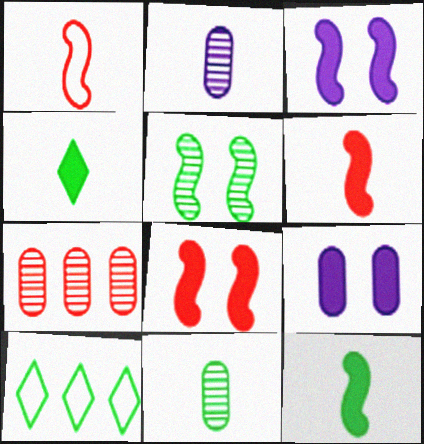[[1, 2, 4], 
[2, 8, 10]]